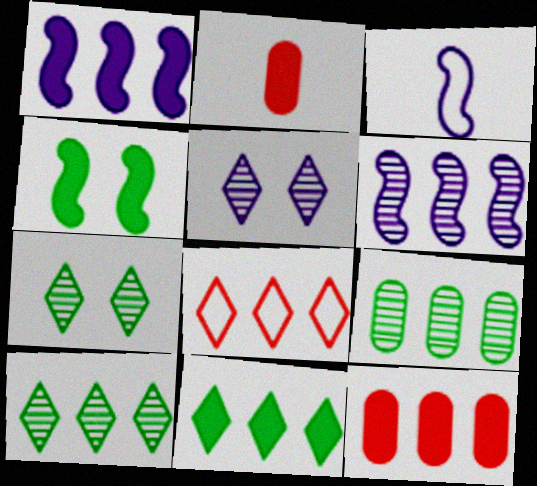[[1, 8, 9], 
[1, 11, 12], 
[3, 7, 12]]